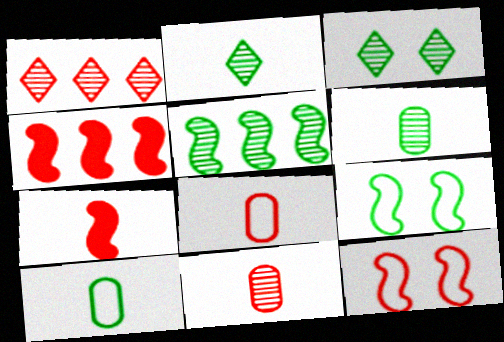[[3, 5, 6]]